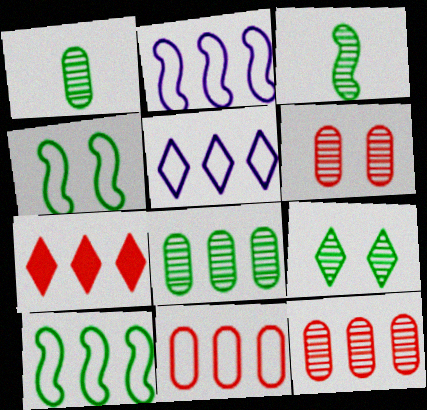[[2, 7, 8], 
[3, 8, 9], 
[5, 10, 11]]